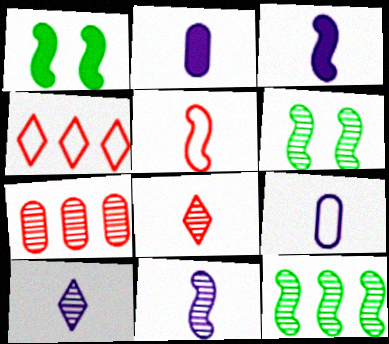[[2, 4, 6], 
[3, 9, 10], 
[6, 7, 10]]